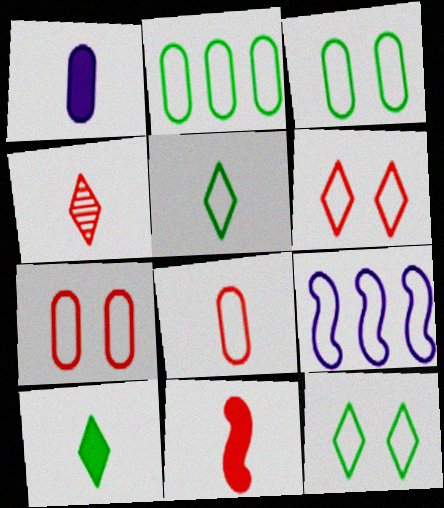[[1, 10, 11], 
[4, 8, 11], 
[5, 7, 9], 
[8, 9, 12]]